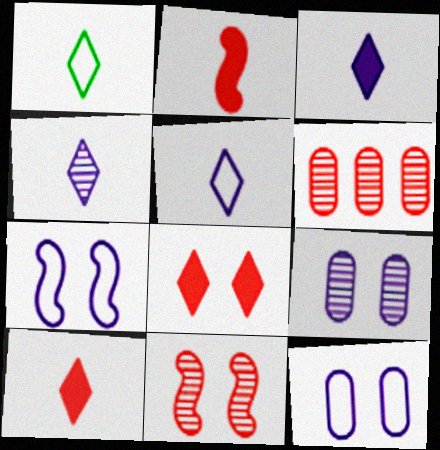[[1, 4, 10], 
[3, 4, 5]]